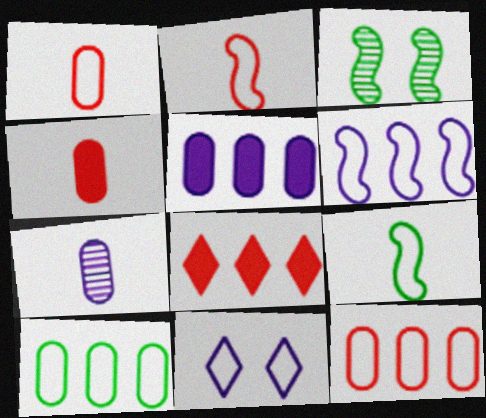[[2, 10, 11], 
[9, 11, 12]]